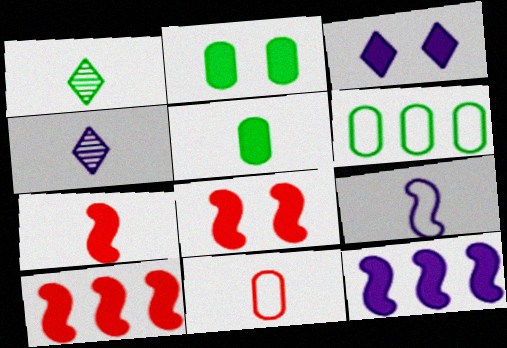[[2, 3, 8], 
[3, 5, 10], 
[4, 6, 8], 
[7, 8, 10]]